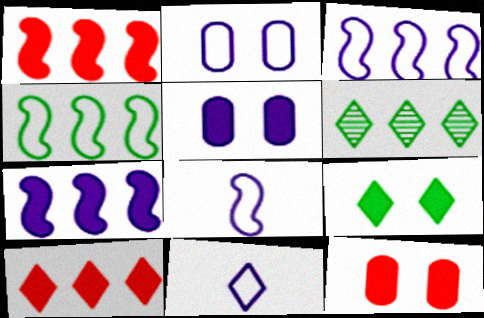[[2, 3, 11], 
[6, 8, 12]]